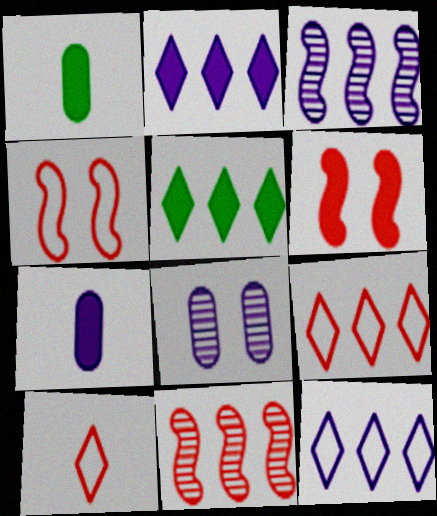[[1, 2, 6], 
[5, 6, 7]]